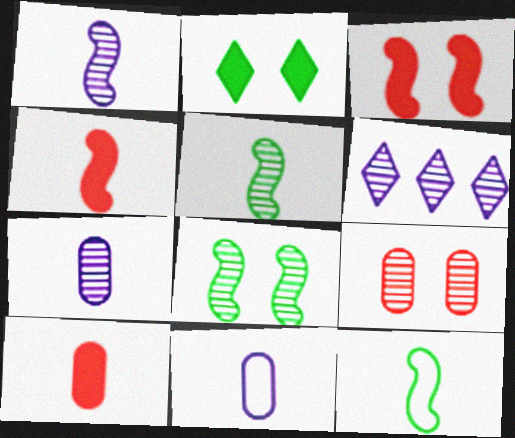[[1, 4, 12], 
[5, 6, 9]]